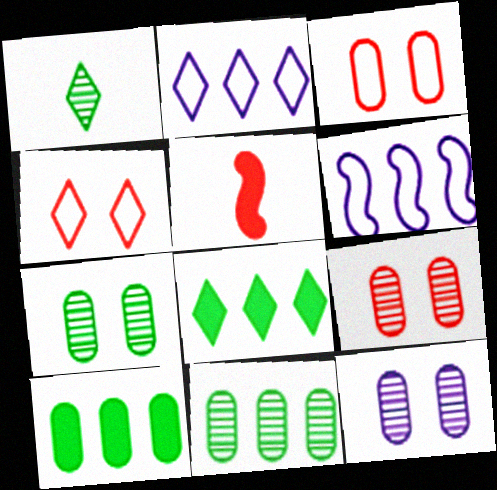[[2, 5, 7], 
[7, 9, 12]]